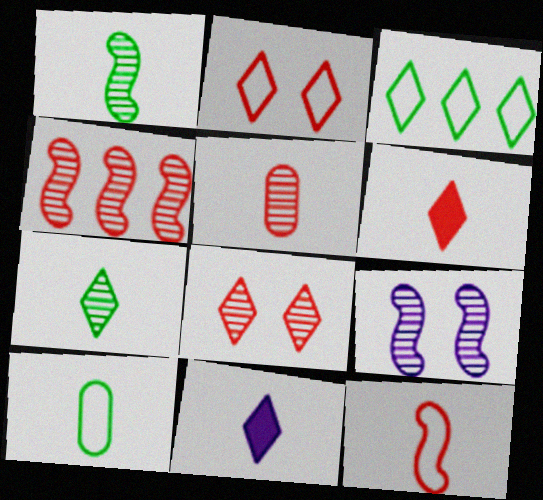[[1, 4, 9], 
[3, 8, 11], 
[4, 5, 8], 
[5, 6, 12]]